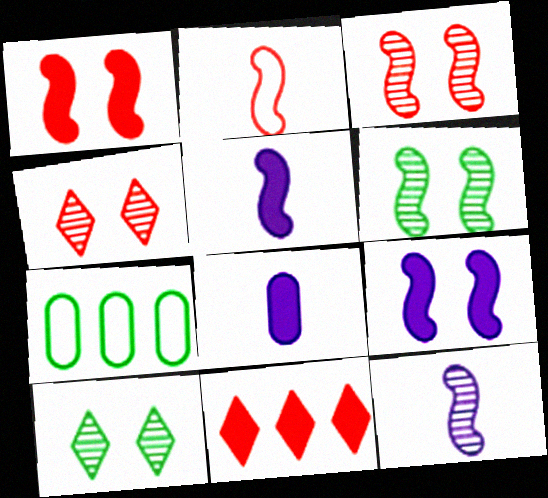[[4, 5, 7]]